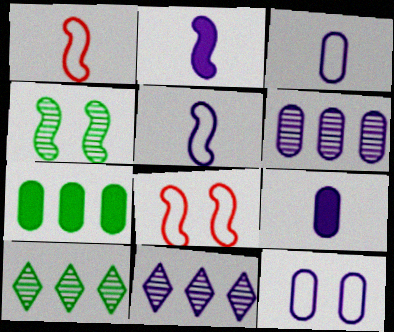[[2, 11, 12], 
[6, 9, 12], 
[8, 9, 10]]